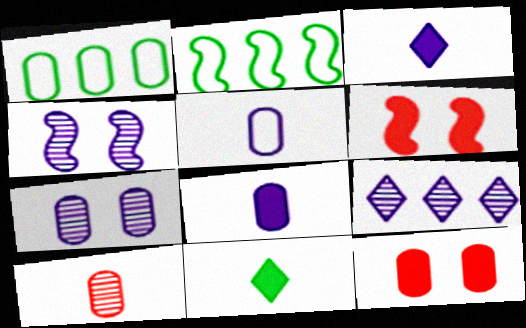[]